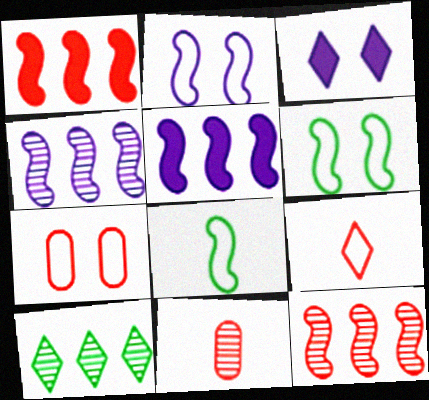[[3, 9, 10]]